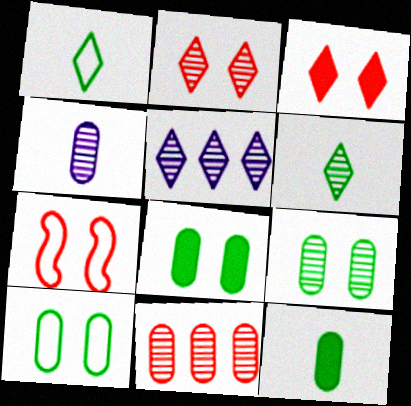[[1, 3, 5], 
[2, 5, 6], 
[4, 9, 11], 
[5, 7, 12], 
[8, 9, 10]]